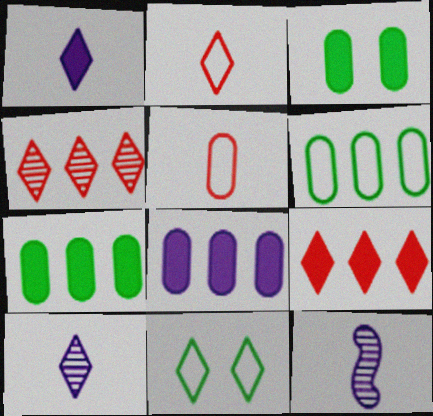[[1, 4, 11], 
[9, 10, 11]]